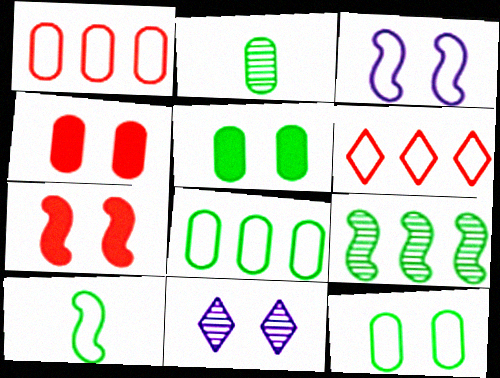[[2, 5, 8], 
[7, 11, 12]]